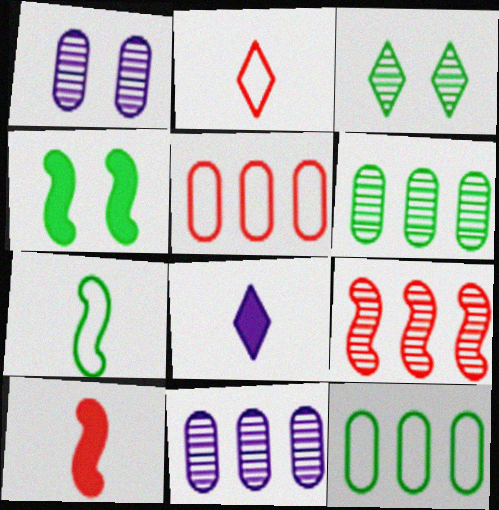[[2, 4, 11]]